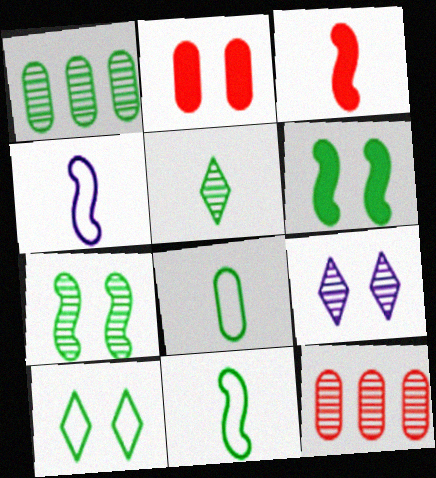[[1, 5, 7]]